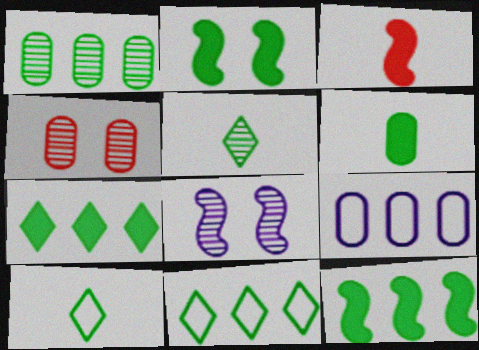[[1, 2, 10], 
[1, 11, 12], 
[2, 6, 7], 
[4, 6, 9]]